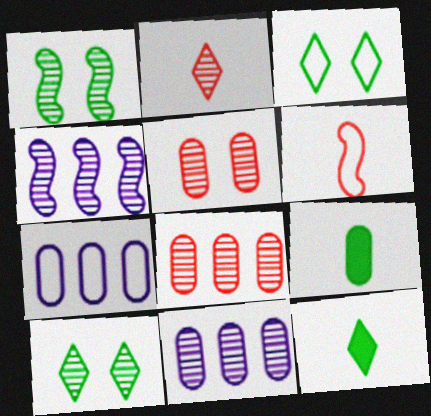[[1, 2, 11], 
[3, 6, 7], 
[5, 7, 9]]